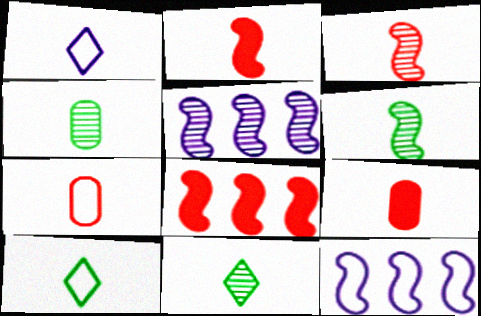[[1, 2, 4], 
[1, 6, 9], 
[4, 6, 11]]